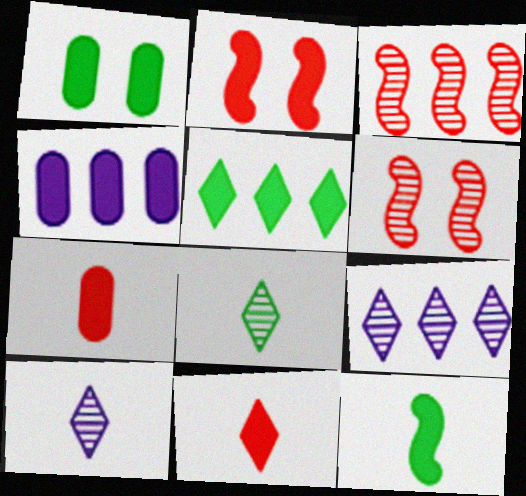[[1, 4, 7], 
[1, 5, 12]]